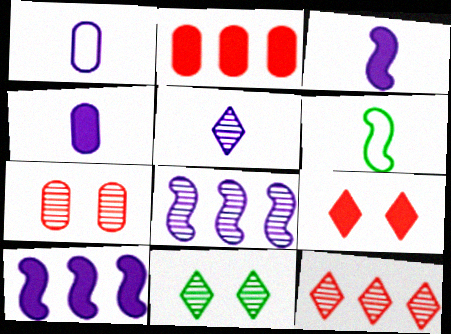[[1, 3, 5], 
[5, 11, 12]]